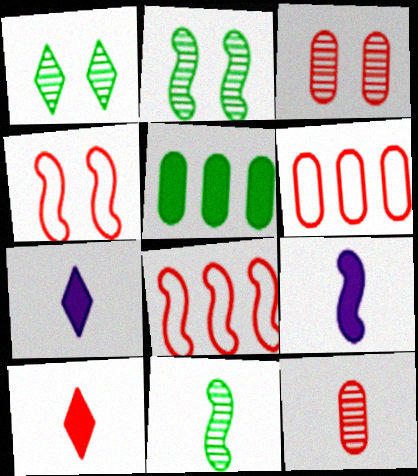[[1, 6, 9], 
[2, 6, 7], 
[2, 8, 9], 
[3, 8, 10]]